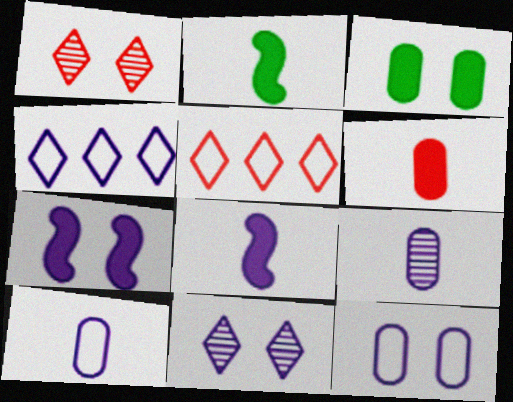[[4, 7, 9], 
[7, 11, 12]]